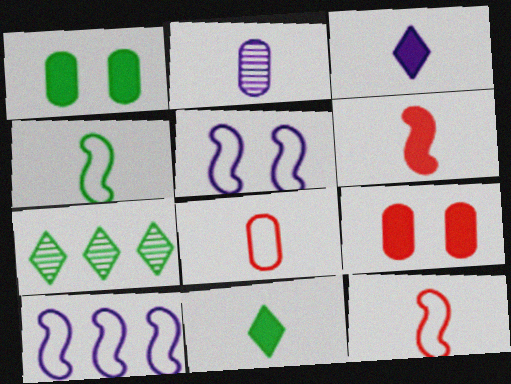[[1, 4, 7], 
[2, 11, 12]]